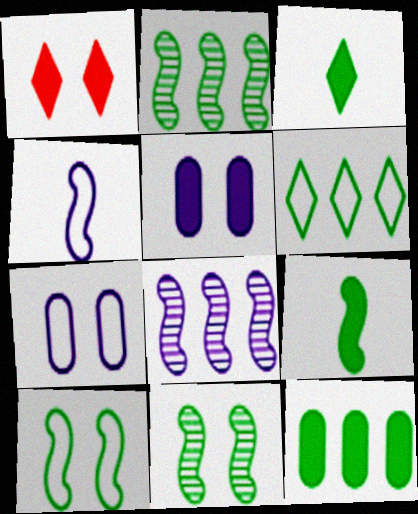[[1, 7, 11], 
[2, 6, 12], 
[2, 9, 10]]